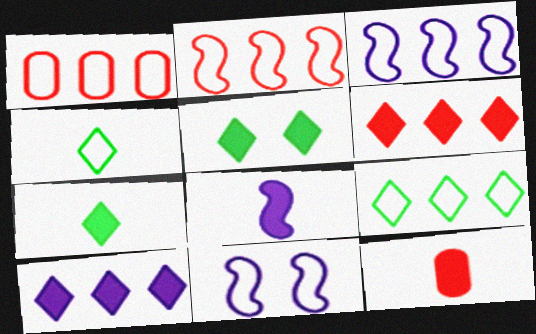[[1, 3, 9], 
[1, 4, 11], 
[7, 8, 12]]